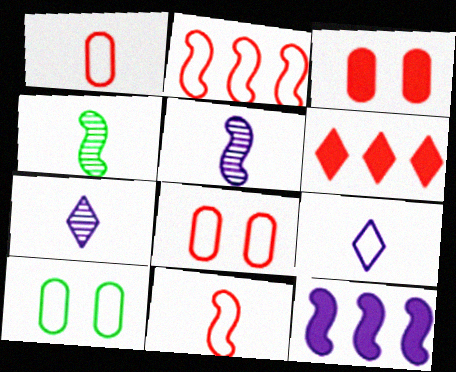[[2, 9, 10], 
[5, 6, 10]]